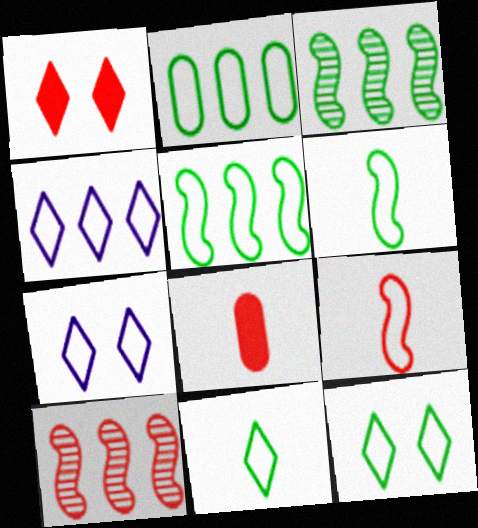[[2, 6, 12], 
[2, 7, 9], 
[3, 7, 8]]